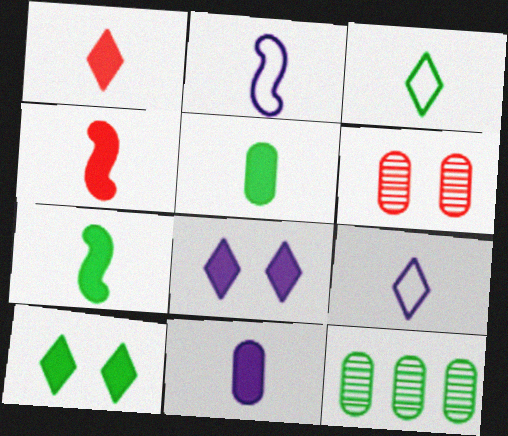[[1, 7, 11]]